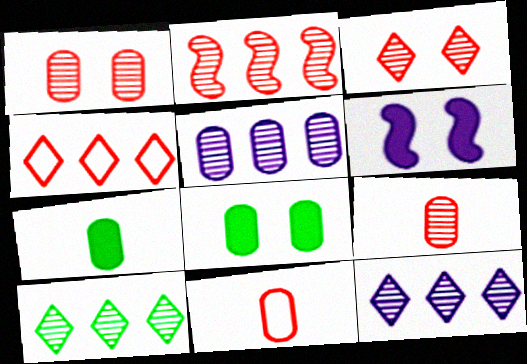[[2, 3, 9], 
[2, 5, 10], 
[5, 8, 11], 
[6, 10, 11]]